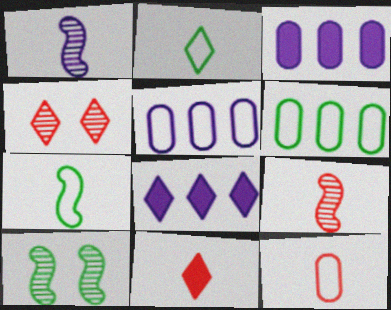[[2, 4, 8], 
[3, 4, 7], 
[5, 10, 11], 
[8, 10, 12], 
[9, 11, 12]]